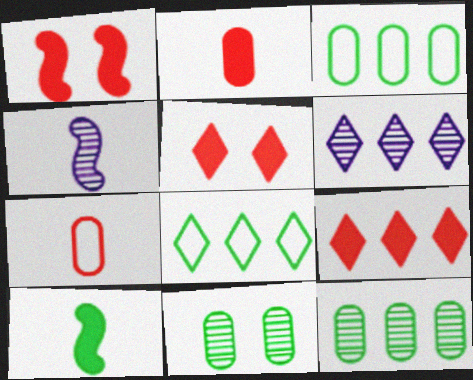[[1, 2, 9], 
[3, 4, 5], 
[6, 8, 9], 
[8, 10, 11]]